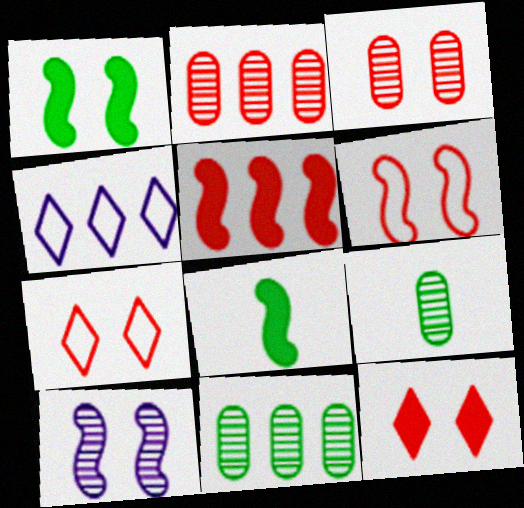[[1, 6, 10], 
[3, 4, 8], 
[3, 6, 12], 
[4, 5, 11]]